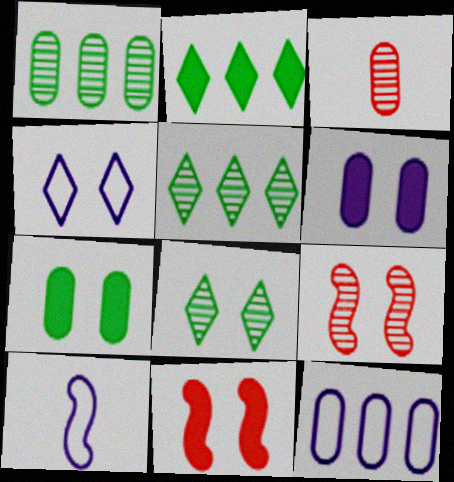[[3, 7, 12], 
[4, 7, 9], 
[4, 10, 12]]